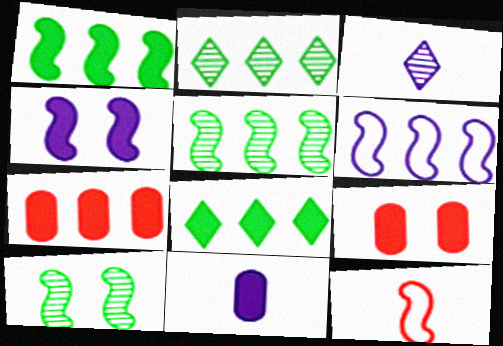[[2, 6, 7], 
[4, 5, 12]]